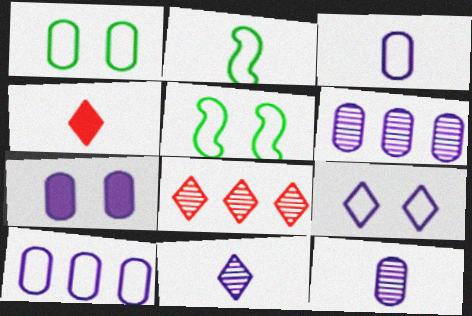[[2, 4, 12], 
[2, 7, 8], 
[3, 6, 7], 
[4, 5, 6], 
[7, 10, 12]]